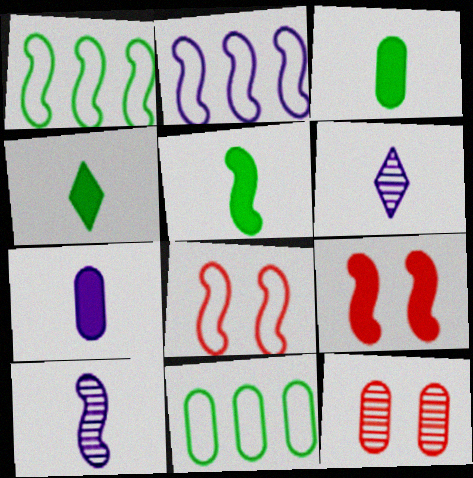[[1, 9, 10], 
[2, 4, 12], 
[3, 4, 5], 
[6, 9, 11], 
[7, 11, 12]]